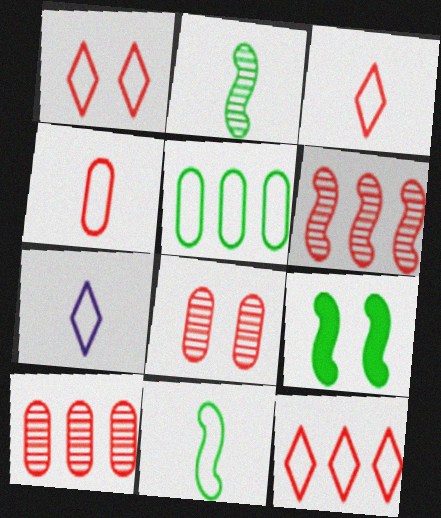[[1, 3, 12], 
[4, 7, 11], 
[7, 9, 10]]